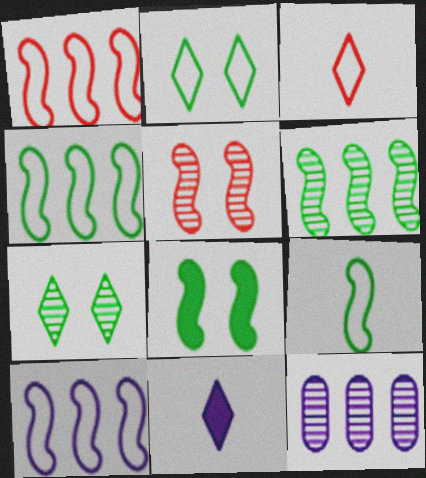[[1, 4, 10], 
[3, 8, 12], 
[6, 8, 9]]